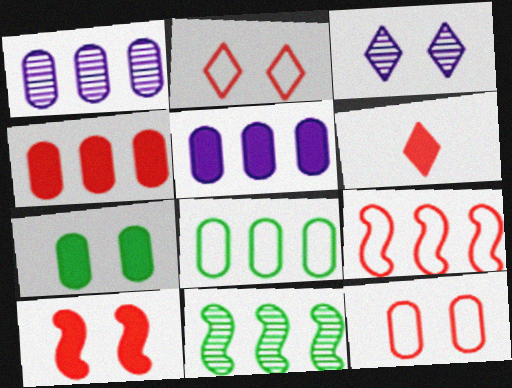[[1, 4, 8], 
[4, 6, 10]]